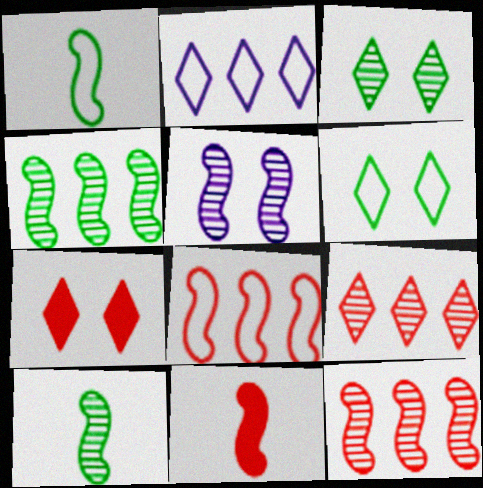[[5, 10, 12]]